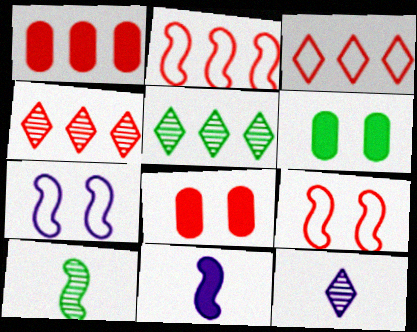[[1, 2, 4], 
[2, 6, 12]]